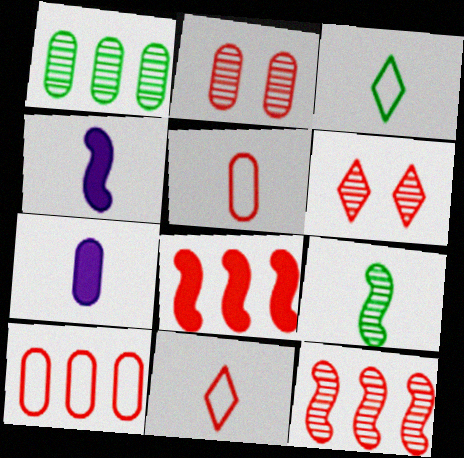[[2, 8, 11], 
[5, 6, 8], 
[7, 9, 11]]